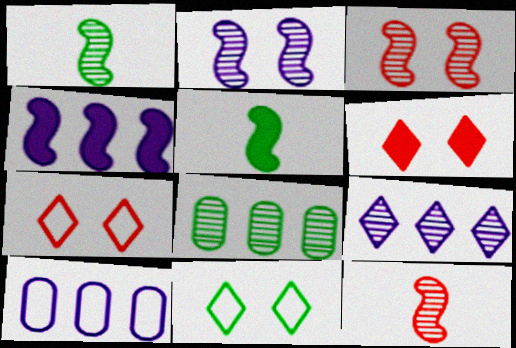[[1, 6, 10], 
[4, 9, 10], 
[5, 8, 11]]